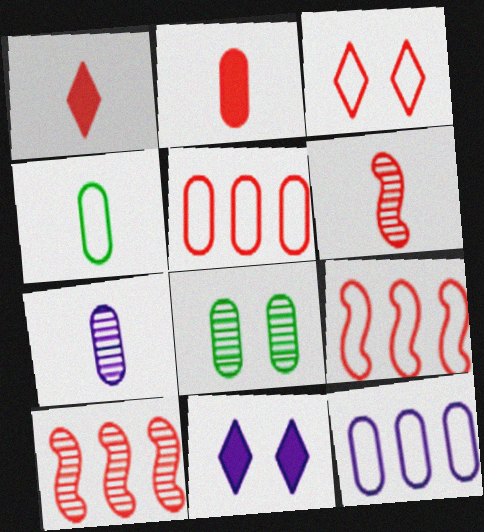[[2, 3, 10], 
[2, 4, 7], 
[2, 8, 12], 
[4, 10, 11]]